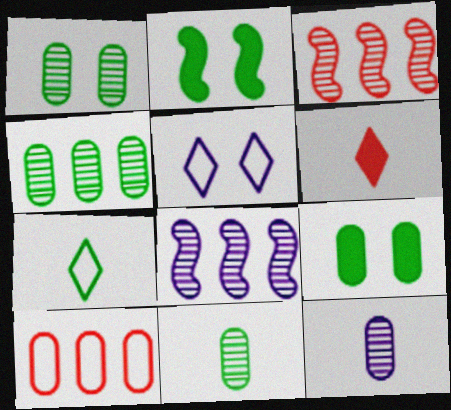[[1, 4, 11], 
[2, 4, 7], 
[9, 10, 12]]